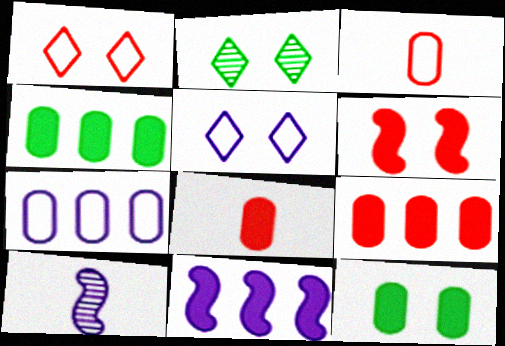[[1, 4, 10], 
[2, 3, 11]]